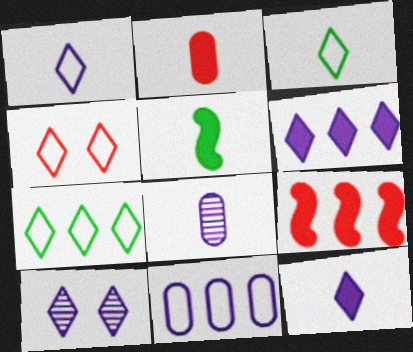[[1, 4, 7], 
[1, 6, 10], 
[2, 5, 12]]